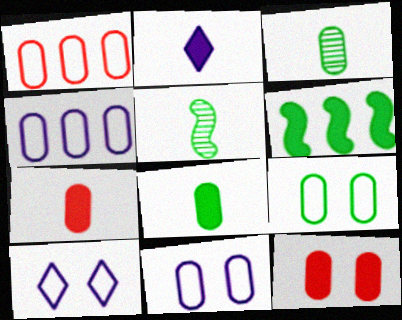[[2, 6, 12], 
[3, 4, 12]]